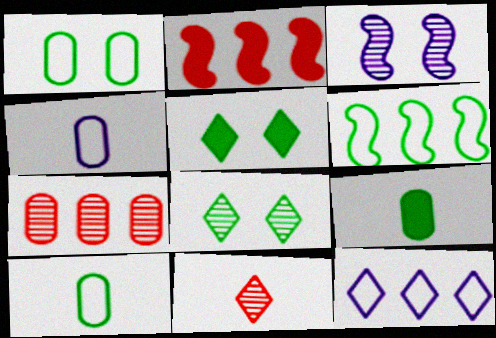[[2, 4, 8], 
[5, 11, 12], 
[6, 8, 9]]